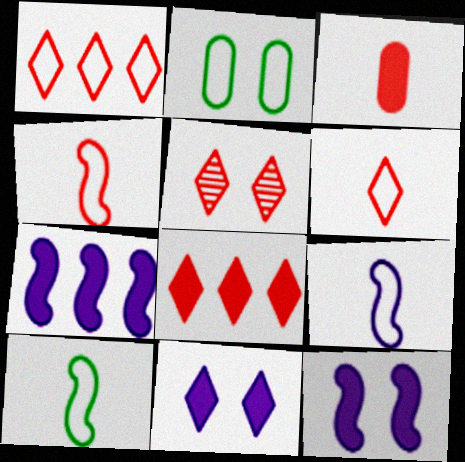[[1, 2, 9], 
[2, 5, 12], 
[4, 9, 10], 
[5, 6, 8]]